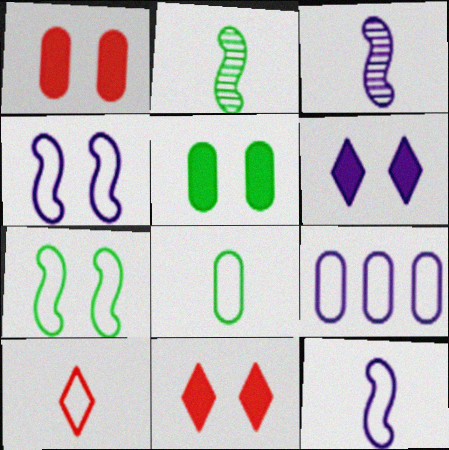[[2, 9, 11], 
[3, 6, 9], 
[7, 9, 10], 
[8, 10, 12]]